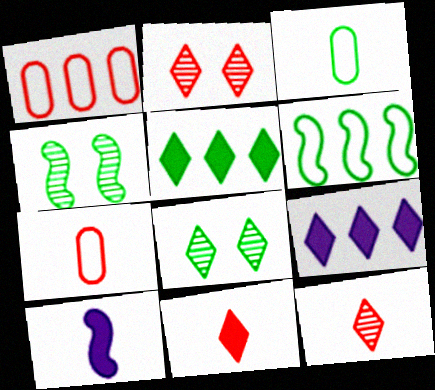[[1, 8, 10], 
[3, 4, 5], 
[3, 10, 12], 
[4, 7, 9]]